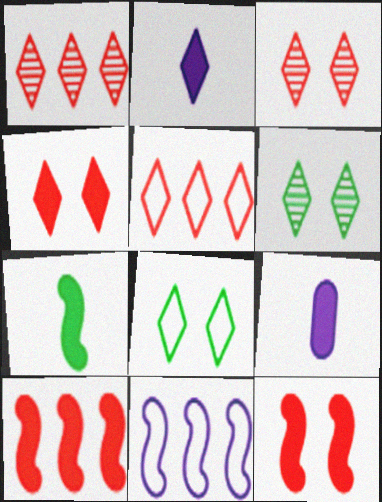[[1, 2, 8], 
[2, 5, 6]]